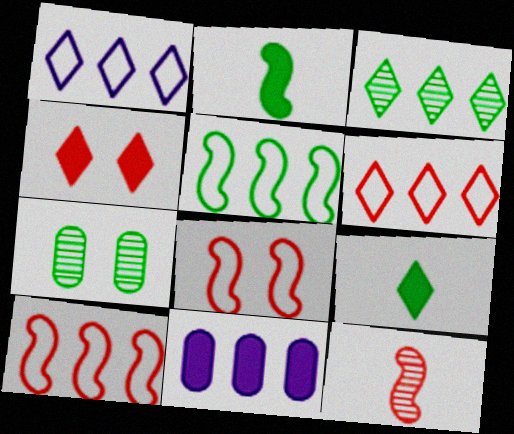[[2, 4, 11], 
[3, 10, 11], 
[5, 7, 9]]